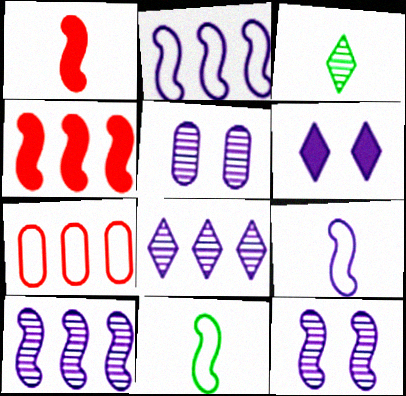[[4, 11, 12]]